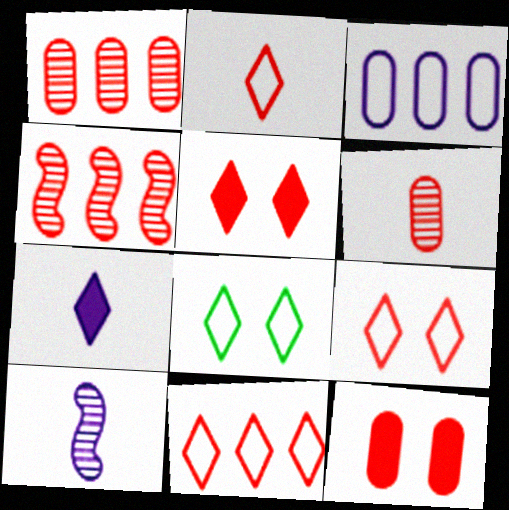[[2, 4, 12], 
[2, 9, 11]]